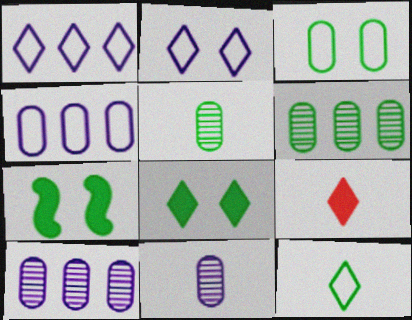[[6, 7, 12]]